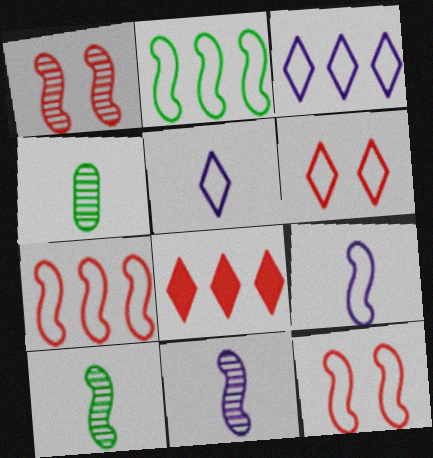[[2, 9, 12]]